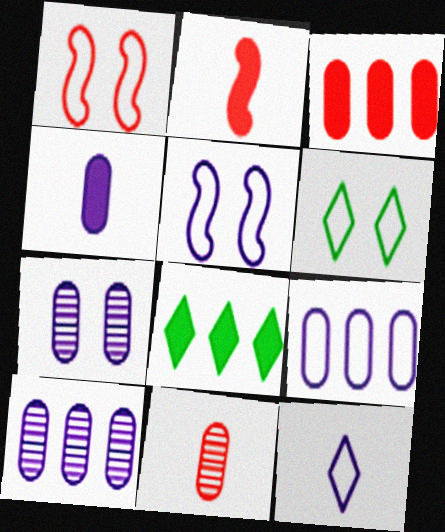[[2, 6, 10], 
[4, 7, 9], 
[5, 8, 11], 
[5, 9, 12]]